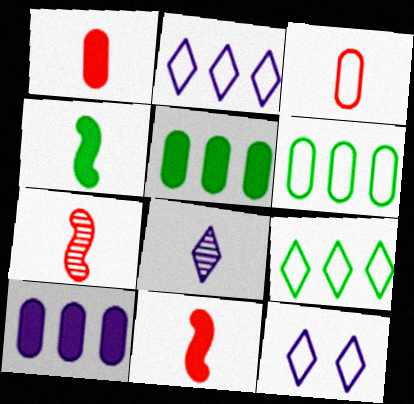[[3, 4, 8], 
[5, 7, 12]]